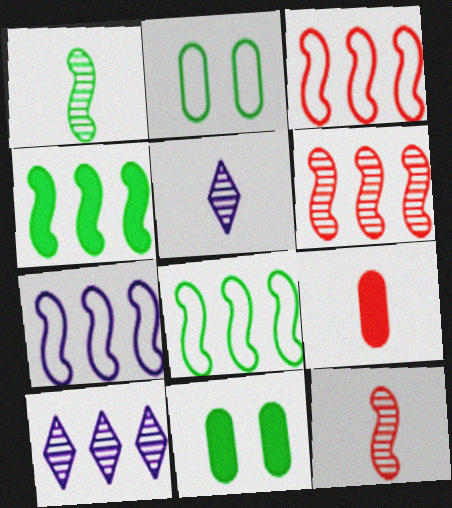[[3, 5, 11], 
[3, 7, 8], 
[4, 6, 7]]